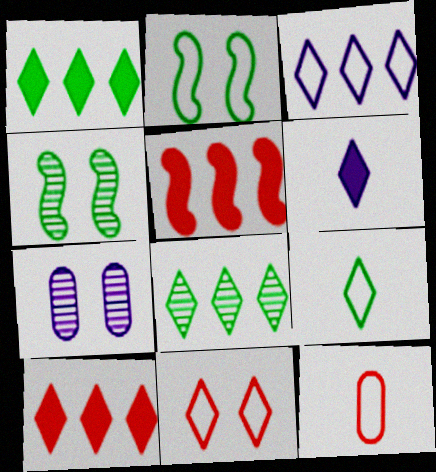[[2, 3, 12], 
[3, 8, 10], 
[3, 9, 11], 
[5, 7, 9], 
[6, 8, 11]]